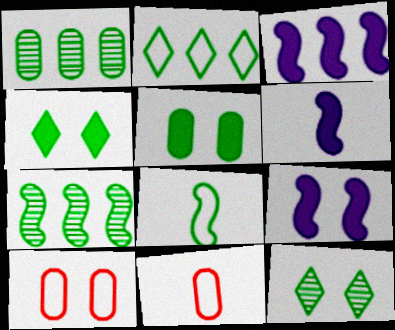[[1, 4, 8], 
[3, 6, 9], 
[3, 11, 12], 
[9, 10, 12]]